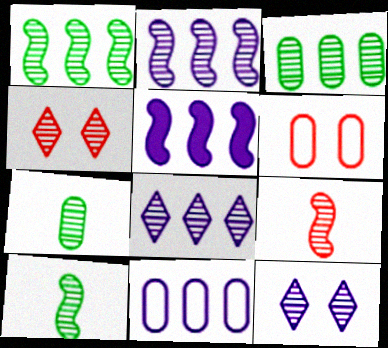[[2, 4, 7], 
[3, 9, 12], 
[5, 8, 11]]